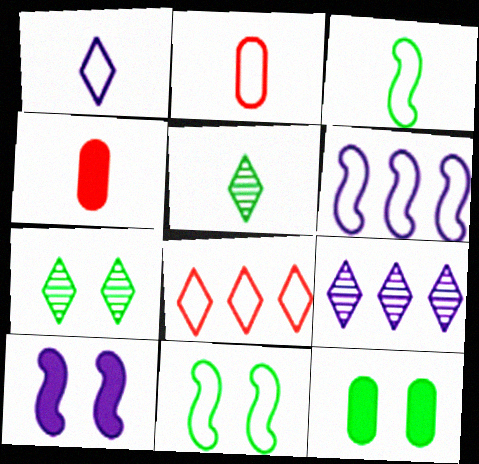[[1, 2, 3], 
[4, 6, 7], 
[4, 9, 11], 
[7, 11, 12]]